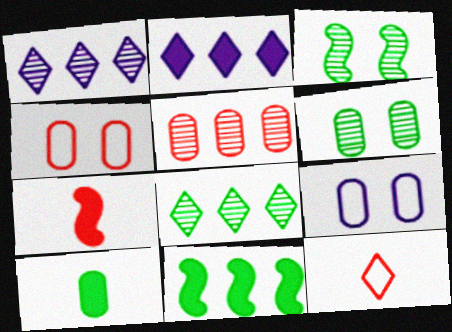[[5, 9, 10], 
[7, 8, 9]]